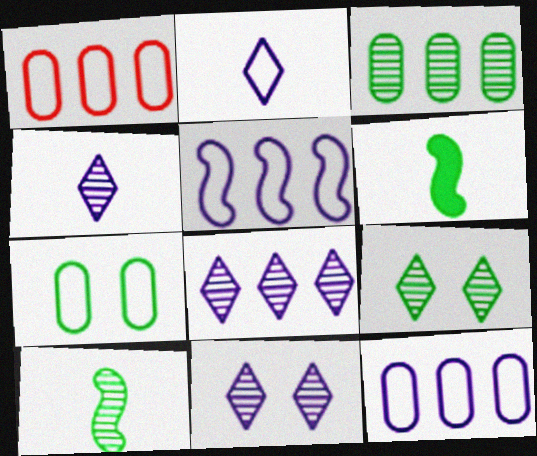[[1, 6, 11], 
[3, 9, 10], 
[4, 8, 11]]